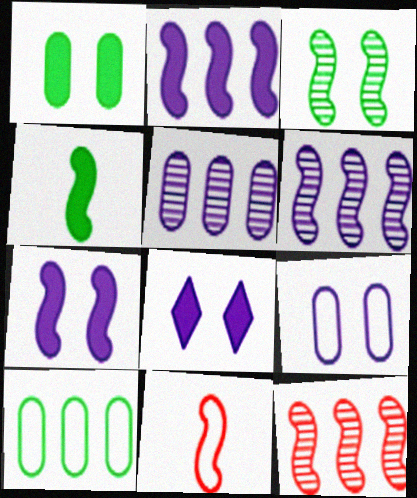[[2, 3, 11]]